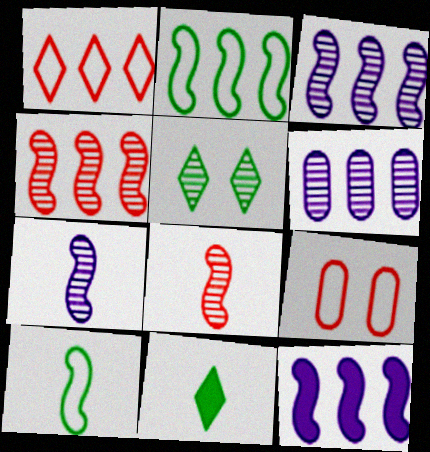[[2, 4, 12], 
[3, 9, 11], 
[5, 6, 8]]